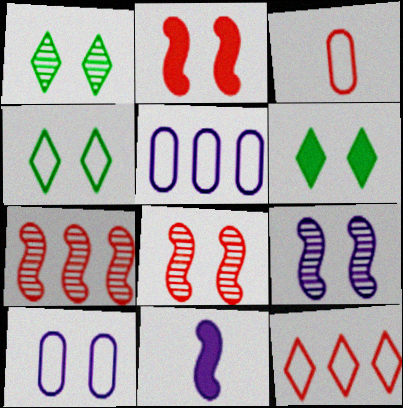[[1, 2, 10], 
[1, 4, 6], 
[6, 8, 10]]